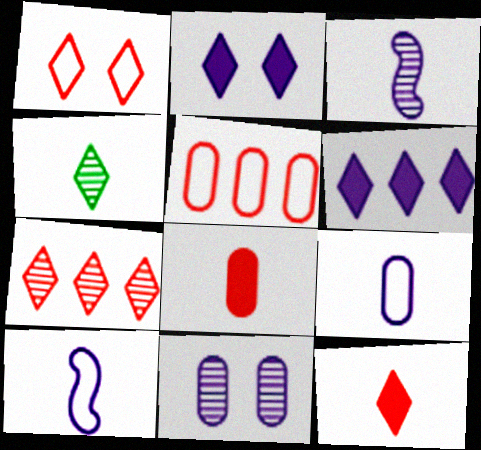[[1, 4, 6], 
[1, 7, 12], 
[4, 8, 10], 
[6, 10, 11]]